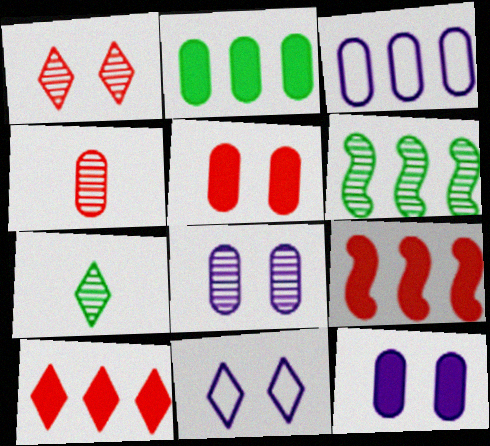[[3, 6, 10], 
[7, 10, 11]]